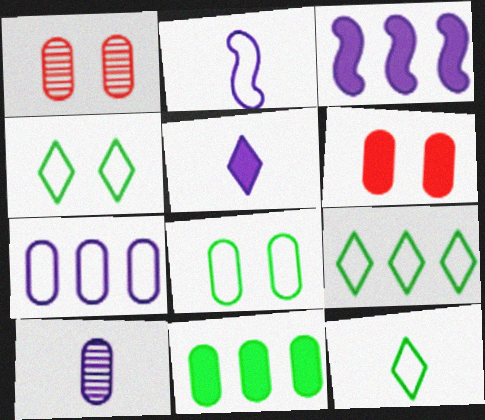[[1, 3, 12], 
[2, 5, 10], 
[4, 9, 12]]